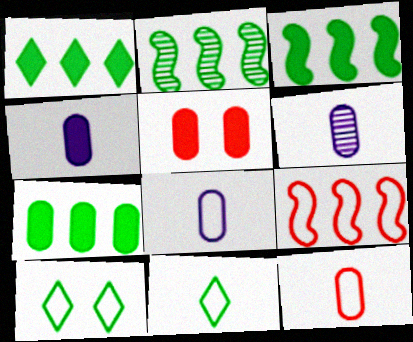[[1, 3, 7], 
[4, 5, 7], 
[4, 6, 8], 
[8, 9, 10]]